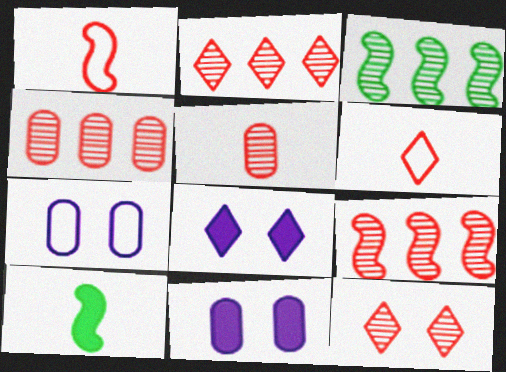[[2, 4, 9], 
[2, 7, 10], 
[3, 6, 11], 
[5, 9, 12]]